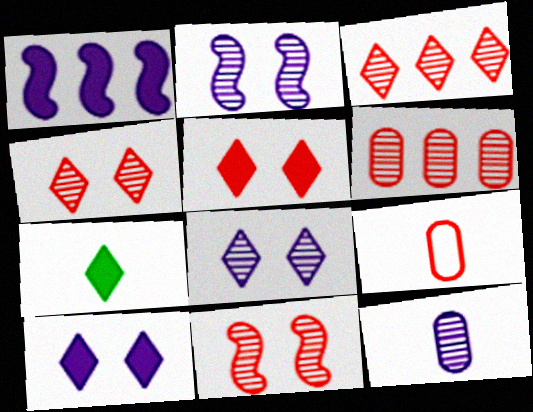[]